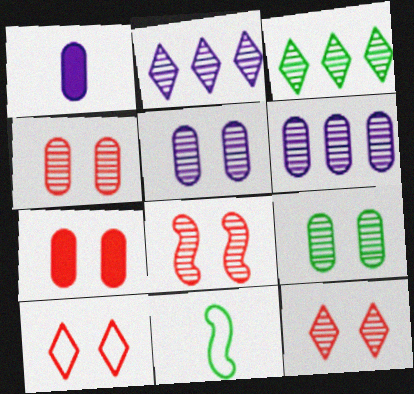[[2, 7, 11], 
[4, 5, 9], 
[4, 8, 12], 
[7, 8, 10]]